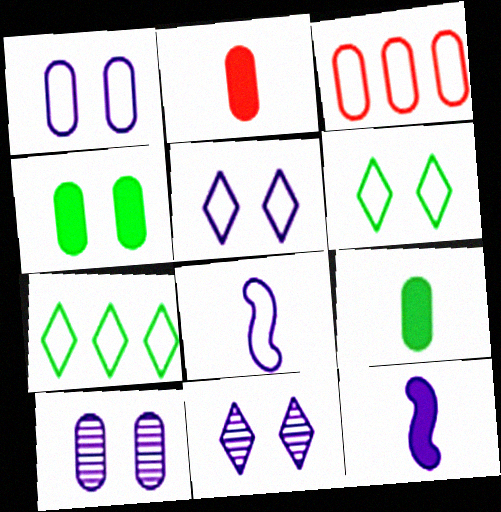[[3, 6, 8], 
[3, 9, 10]]